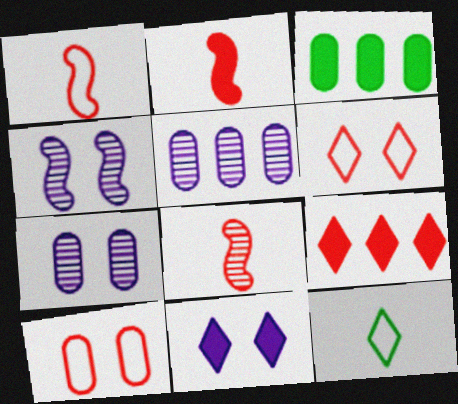[[1, 2, 8], 
[2, 3, 11], 
[8, 9, 10]]